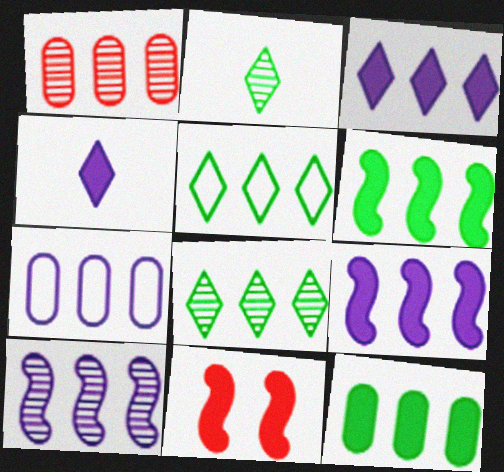[[1, 5, 9], 
[1, 7, 12], 
[1, 8, 10], 
[2, 7, 11], 
[3, 7, 10], 
[4, 11, 12]]